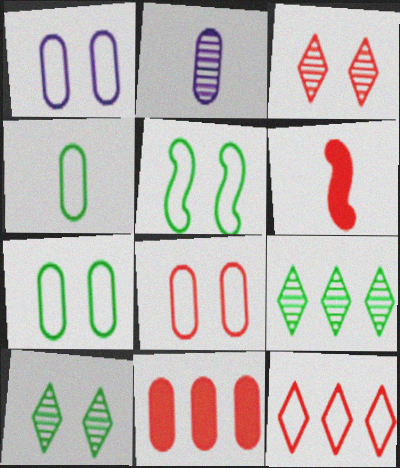[[1, 6, 9], 
[1, 7, 8], 
[2, 7, 11]]